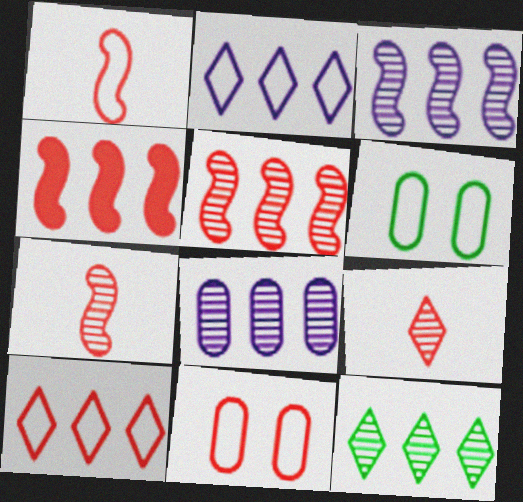[[1, 2, 6], 
[1, 10, 11], 
[4, 9, 11], 
[5, 8, 12]]